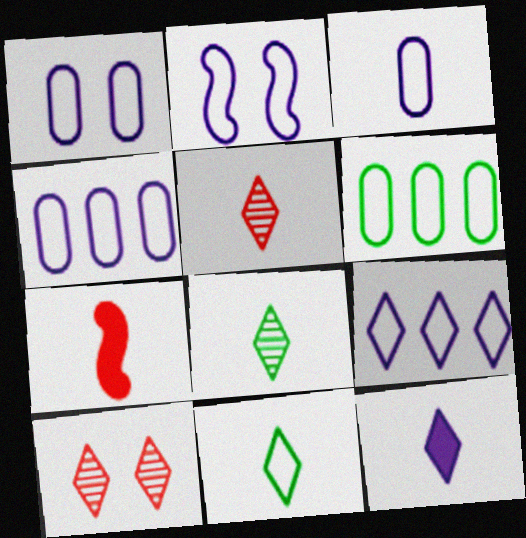[[1, 3, 4], 
[2, 3, 9], 
[3, 7, 8], 
[5, 11, 12]]